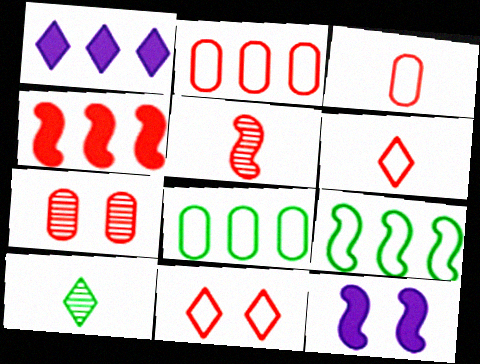[[1, 10, 11], 
[2, 10, 12], 
[4, 6, 7], 
[5, 9, 12]]